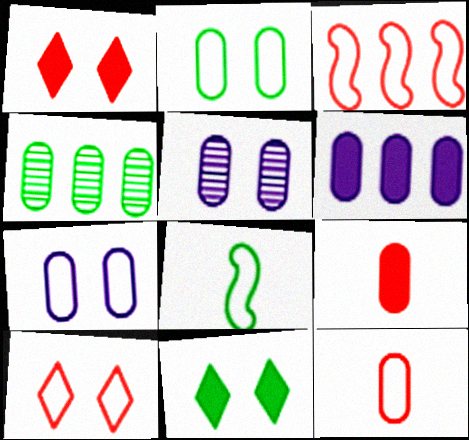[[3, 10, 12], 
[4, 7, 9], 
[4, 8, 11]]